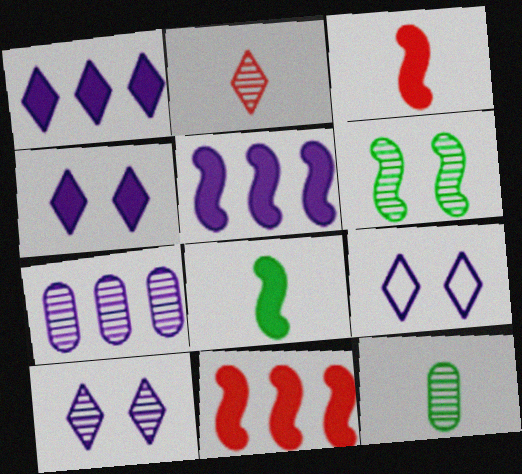[[2, 6, 7], 
[4, 9, 10], 
[9, 11, 12]]